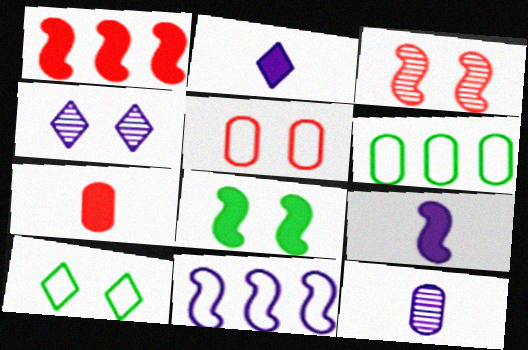[[1, 8, 9], 
[1, 10, 12], 
[2, 3, 6], 
[4, 5, 8]]